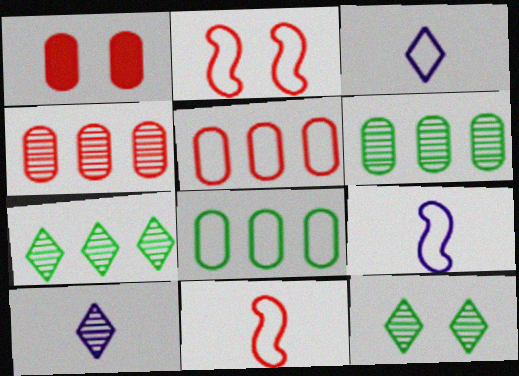[[1, 7, 9], 
[2, 3, 8]]